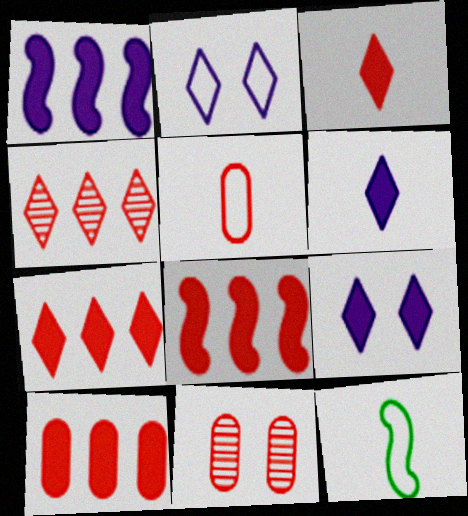[[5, 10, 11], 
[7, 8, 10]]